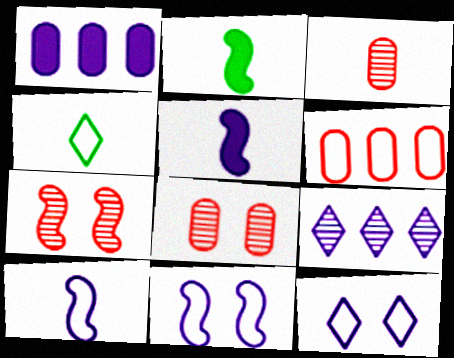[[1, 4, 7], 
[3, 4, 5], 
[4, 6, 11]]